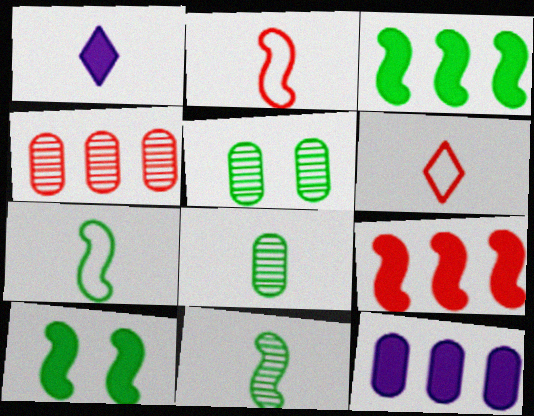[[1, 2, 8]]